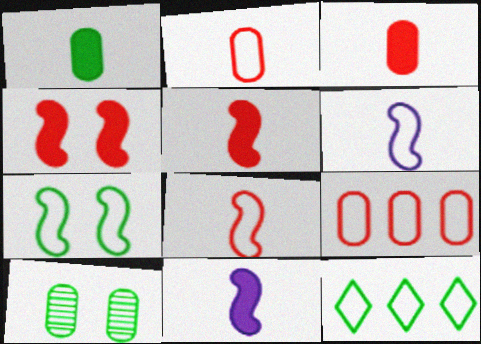[]